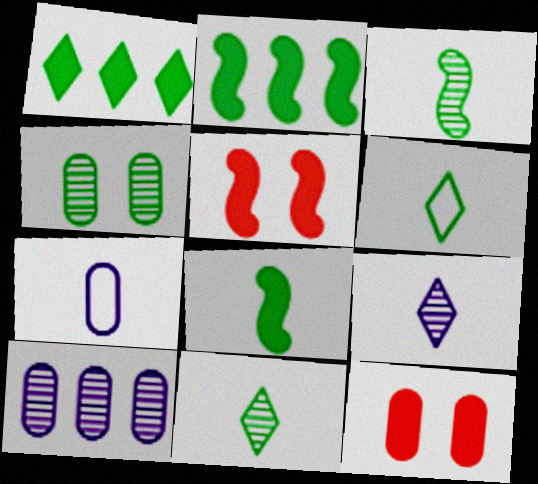[[2, 4, 6], 
[5, 6, 10]]